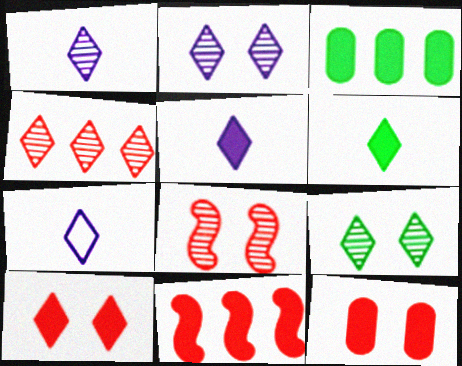[[1, 4, 9], 
[1, 5, 7], 
[3, 7, 8]]